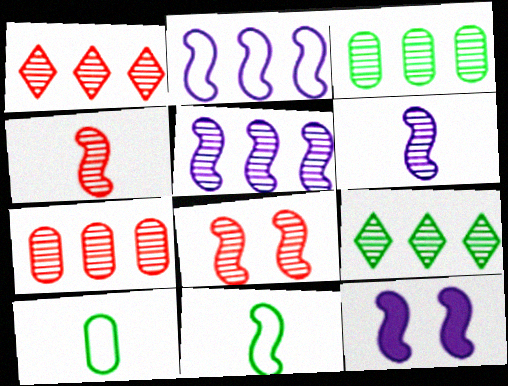[[1, 3, 5], 
[1, 10, 12], 
[2, 6, 12], 
[5, 7, 9]]